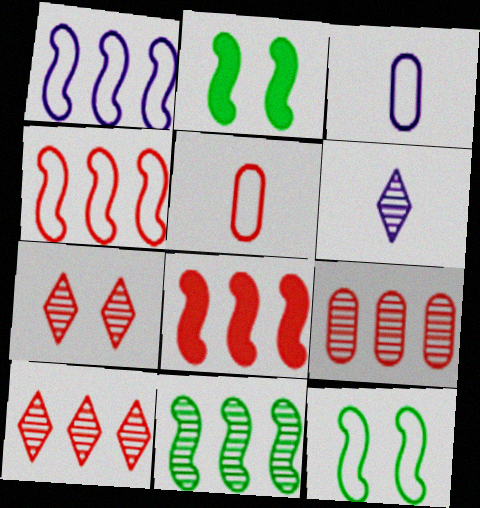[[1, 8, 11], 
[2, 3, 10], 
[5, 7, 8]]